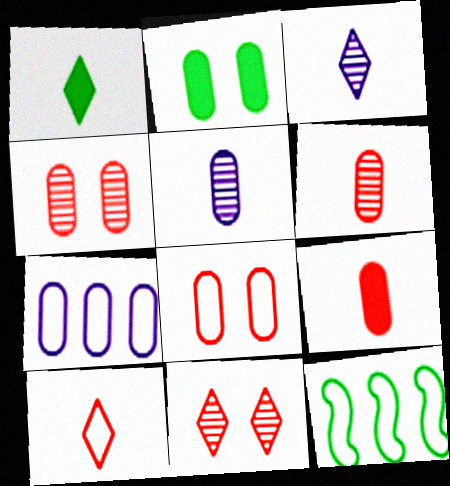[[1, 3, 10], 
[2, 6, 7]]